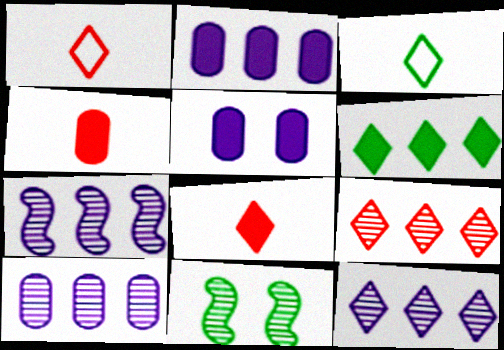[[1, 2, 11], 
[7, 10, 12]]